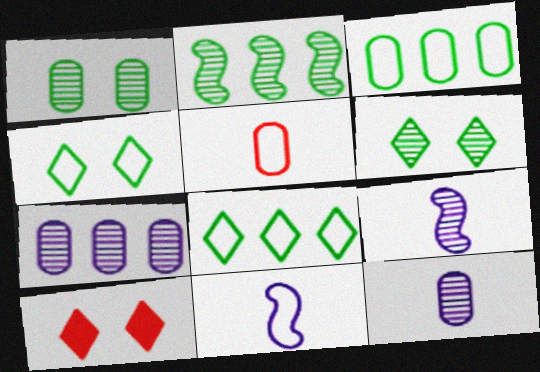[[3, 9, 10]]